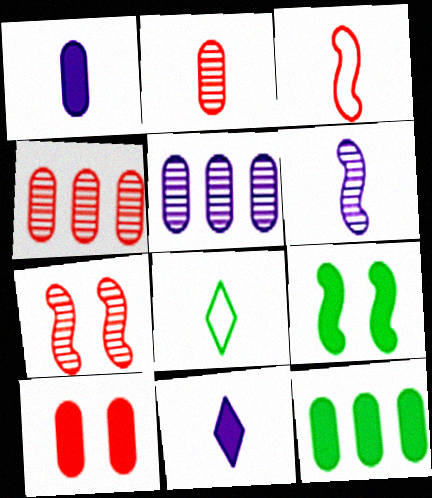[[1, 10, 12]]